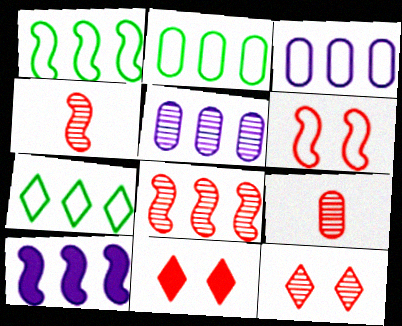[[1, 2, 7], 
[1, 8, 10], 
[8, 9, 12]]